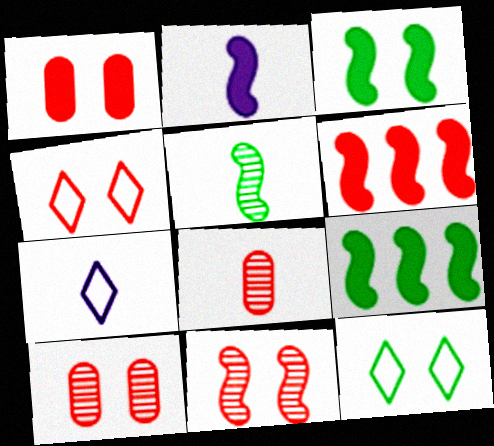[[1, 4, 11], 
[2, 3, 6], 
[4, 6, 8], 
[7, 9, 10]]